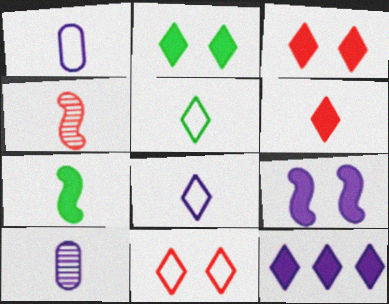[[2, 6, 12]]